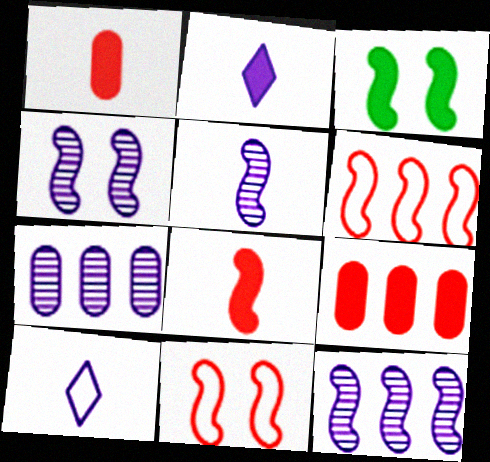[[2, 3, 9], 
[3, 4, 11], 
[3, 5, 6], 
[4, 5, 12]]